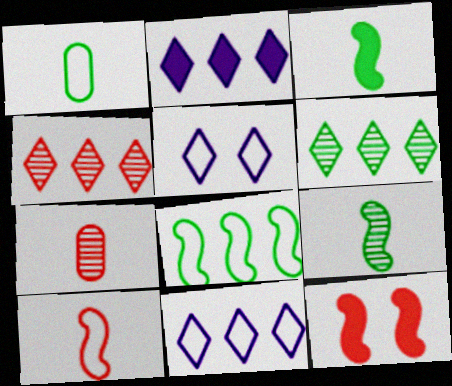[]